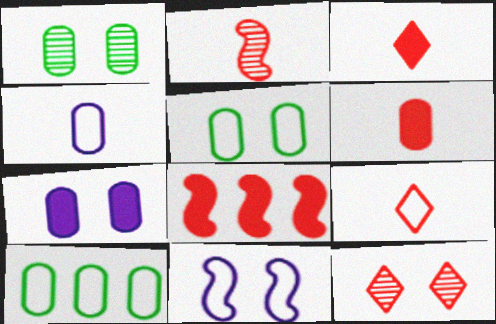[[2, 6, 9], 
[9, 10, 11]]